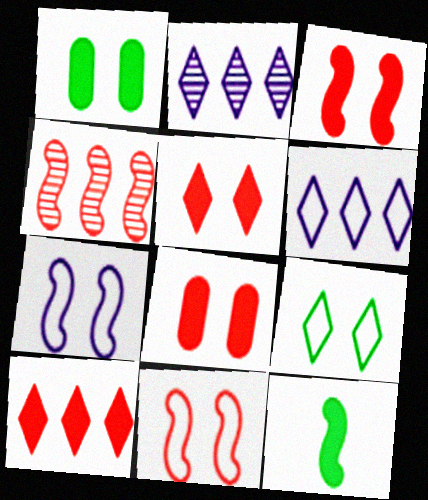[[3, 5, 8], 
[4, 7, 12]]